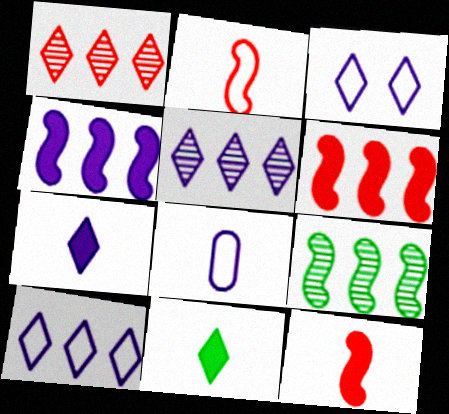[[1, 3, 11], 
[3, 5, 7]]